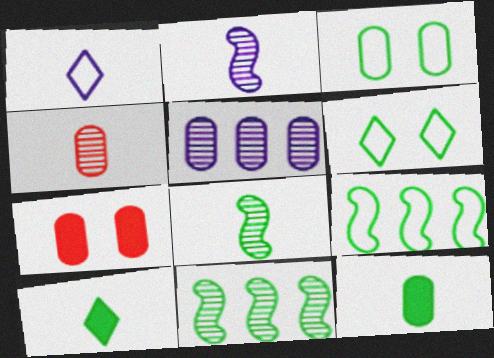[[1, 7, 11], 
[3, 10, 11], 
[6, 11, 12]]